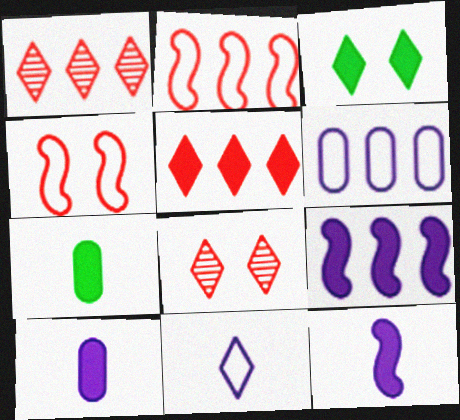[[1, 3, 11]]